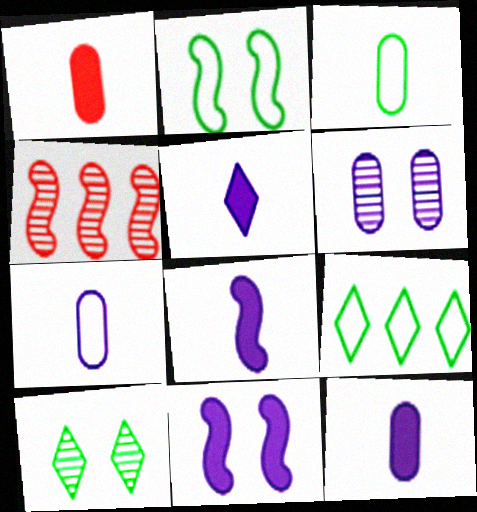[[2, 3, 9], 
[2, 4, 8], 
[5, 8, 12]]